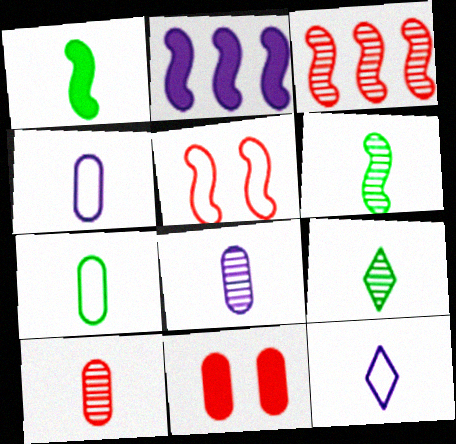[[1, 7, 9], 
[1, 10, 12], 
[2, 5, 6]]